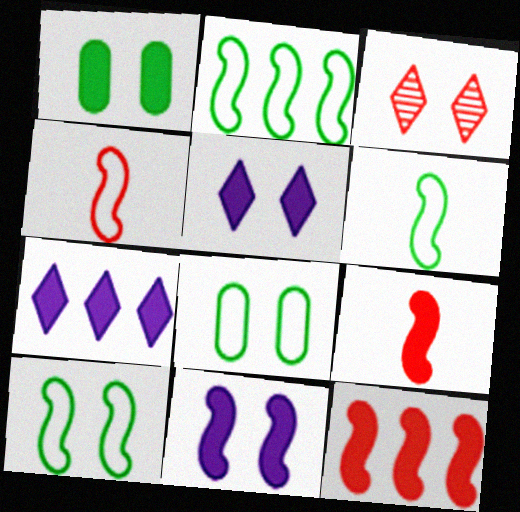[[1, 7, 9], 
[2, 6, 10], 
[3, 8, 11]]